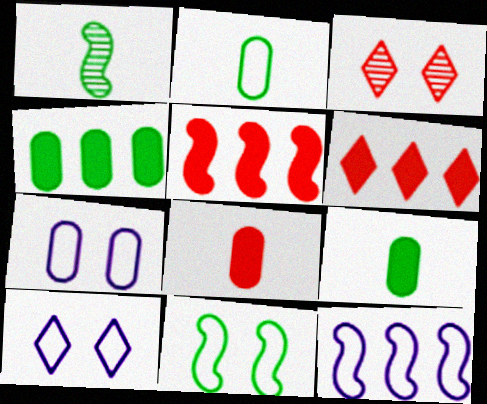[[1, 6, 7], 
[3, 9, 12]]